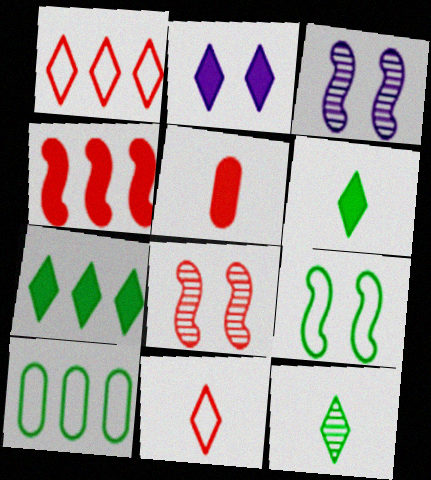[[1, 2, 12], 
[1, 5, 8]]